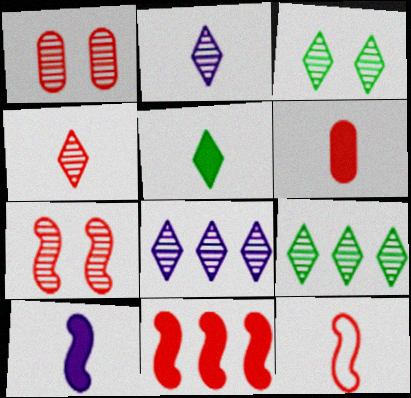[[3, 4, 8], 
[4, 6, 12], 
[5, 6, 10], 
[7, 11, 12]]